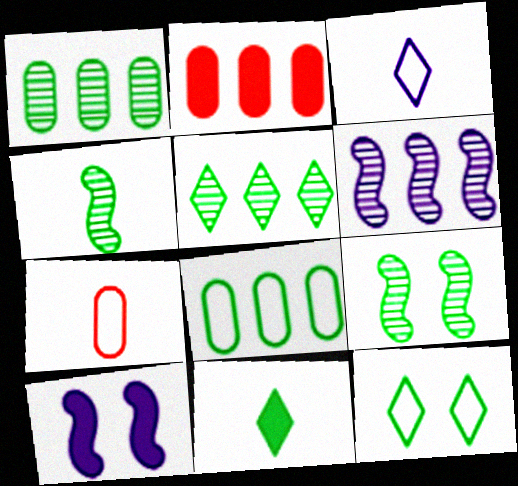[[2, 3, 9], 
[2, 10, 11], 
[5, 7, 10], 
[5, 11, 12], 
[8, 9, 11]]